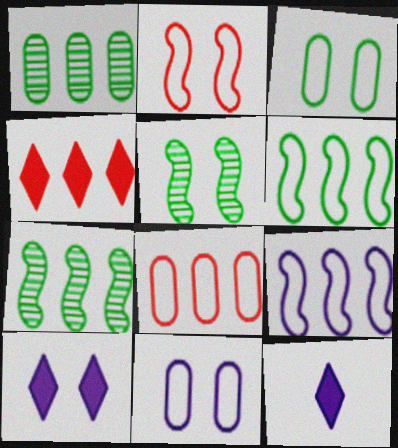[[1, 2, 12], 
[1, 4, 9], 
[5, 8, 12]]